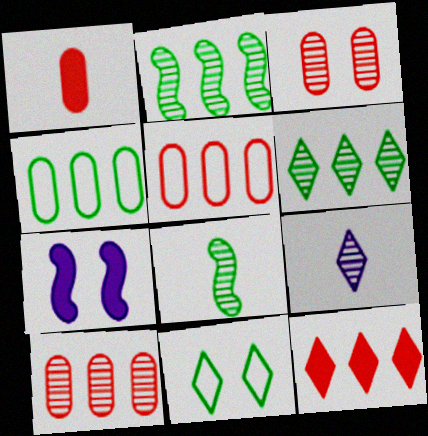[[1, 3, 5], 
[2, 3, 9], 
[3, 7, 11], 
[9, 11, 12]]